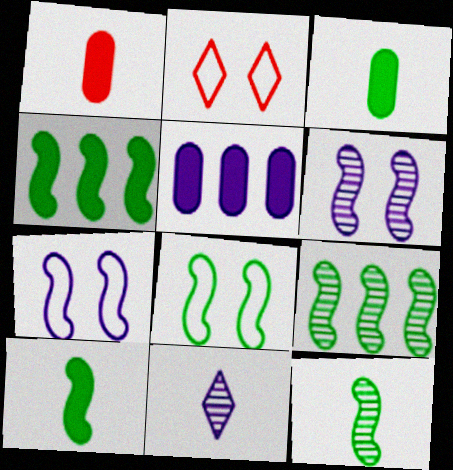[[2, 5, 12], 
[4, 8, 12], 
[5, 7, 11], 
[8, 9, 10]]